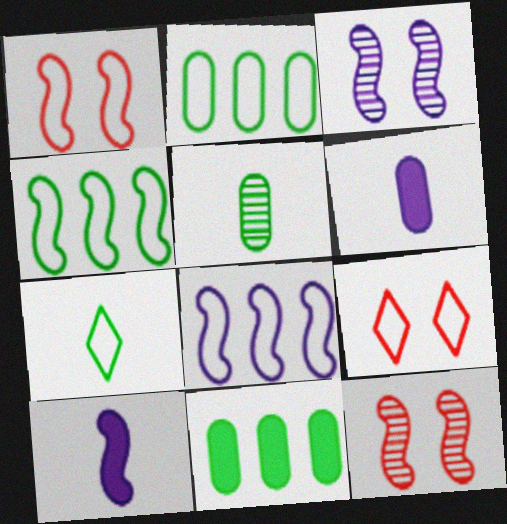[[3, 8, 10], 
[4, 10, 12]]